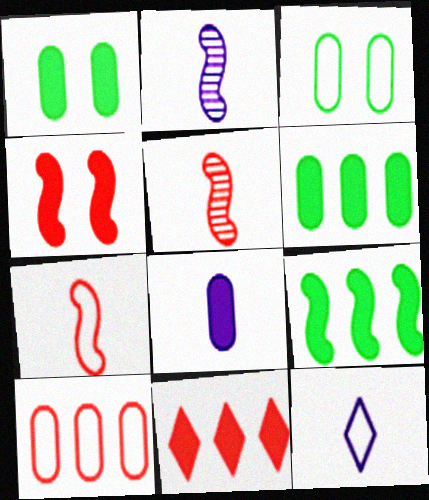[[2, 3, 11], 
[2, 8, 12]]